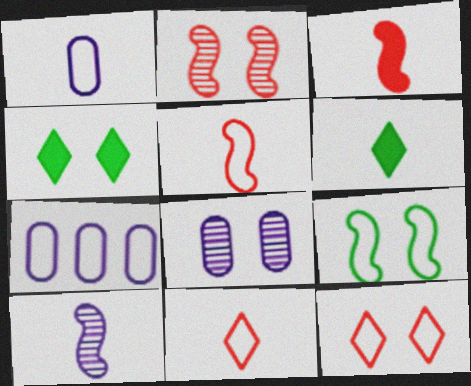[[2, 6, 7], 
[7, 9, 11]]